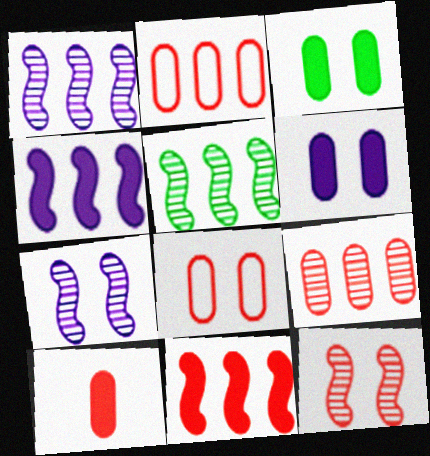[[8, 9, 10]]